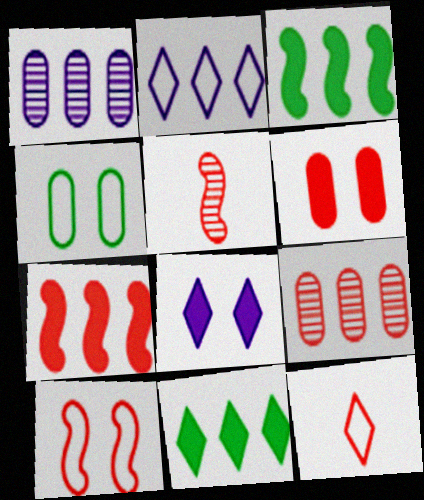[[2, 3, 9], 
[5, 7, 10]]